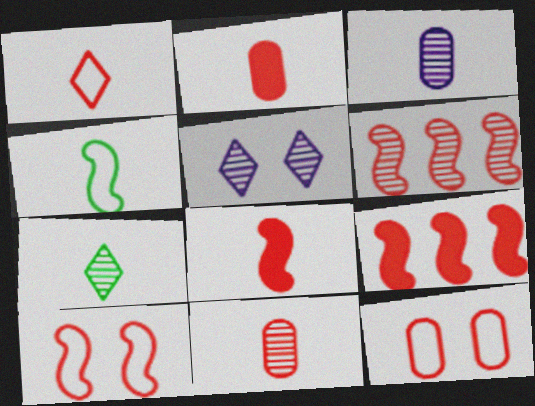[[1, 8, 11], 
[6, 8, 10]]